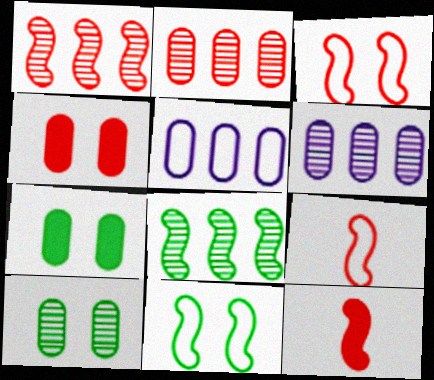[[1, 3, 12]]